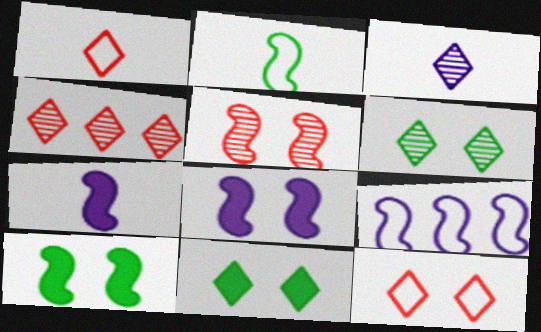[[3, 4, 6]]